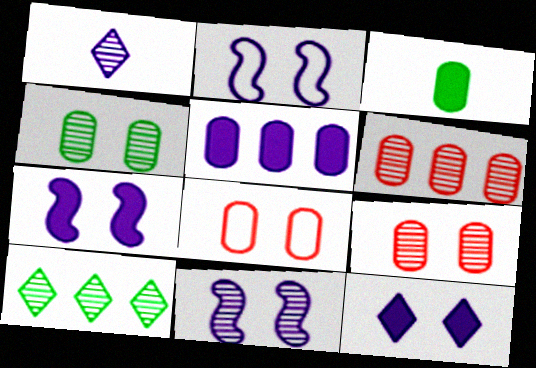[[1, 2, 5], 
[2, 7, 11]]